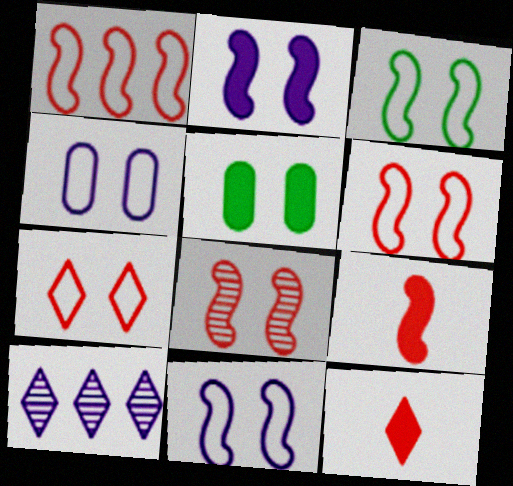[[1, 8, 9], 
[2, 3, 8], 
[3, 4, 7], 
[3, 6, 11]]